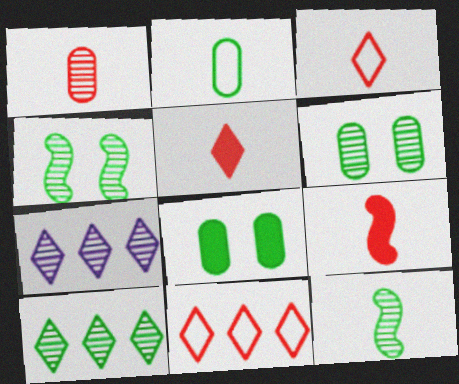[[1, 3, 9], 
[1, 4, 7], 
[6, 10, 12]]